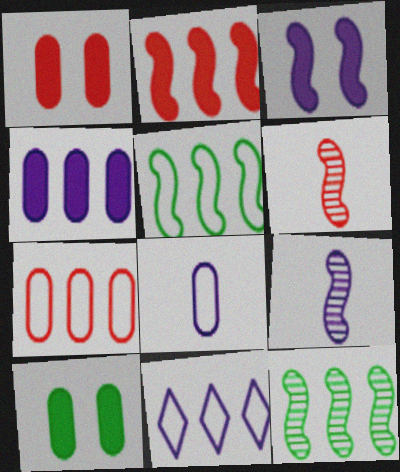[[3, 5, 6], 
[5, 7, 11], 
[6, 10, 11]]